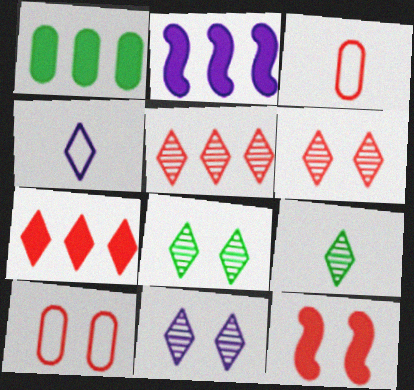[[1, 2, 7], 
[2, 3, 8], 
[2, 9, 10], 
[3, 5, 12], 
[4, 7, 8], 
[5, 9, 11], 
[6, 8, 11], 
[6, 10, 12]]